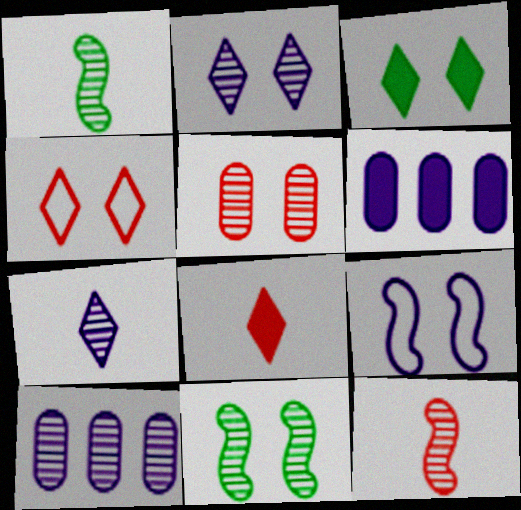[[1, 4, 6], 
[2, 3, 4], 
[2, 5, 11], 
[3, 5, 9], 
[6, 7, 9]]